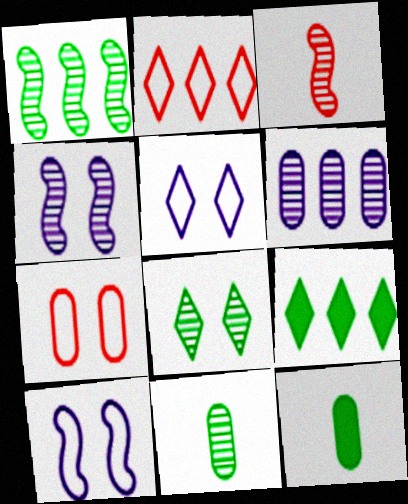[[1, 3, 4], 
[1, 8, 11], 
[2, 4, 12], 
[3, 6, 8], 
[6, 7, 12]]